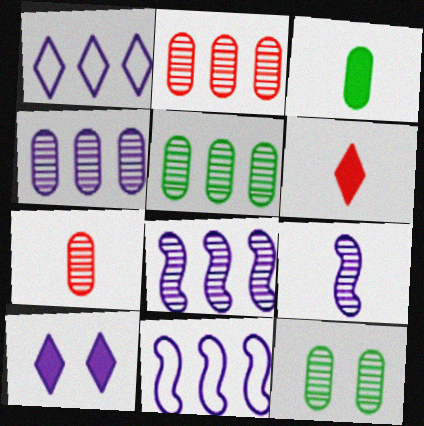[[2, 4, 5], 
[4, 7, 12], 
[6, 11, 12]]